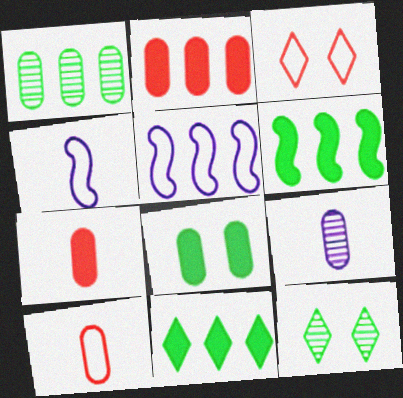[[2, 4, 12], 
[3, 6, 9], 
[5, 7, 12]]